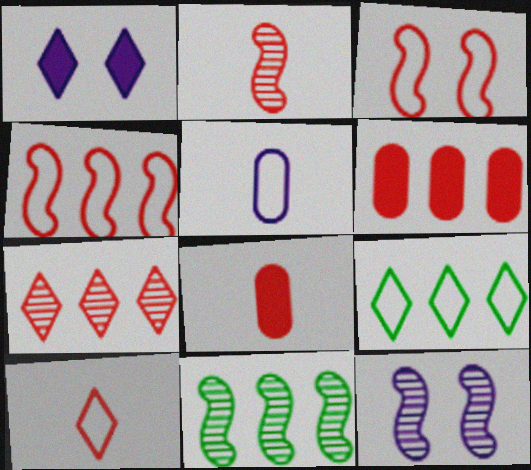[[2, 8, 10], 
[2, 11, 12], 
[3, 5, 9], 
[3, 7, 8], 
[4, 6, 7], 
[8, 9, 12]]